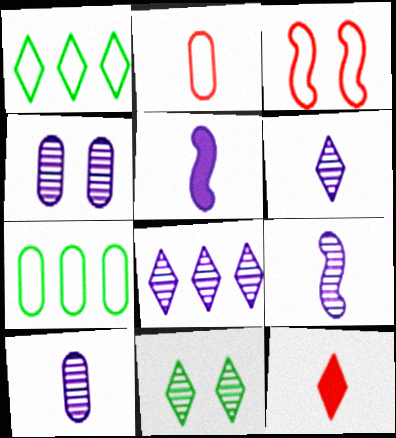[[4, 8, 9], 
[6, 9, 10]]